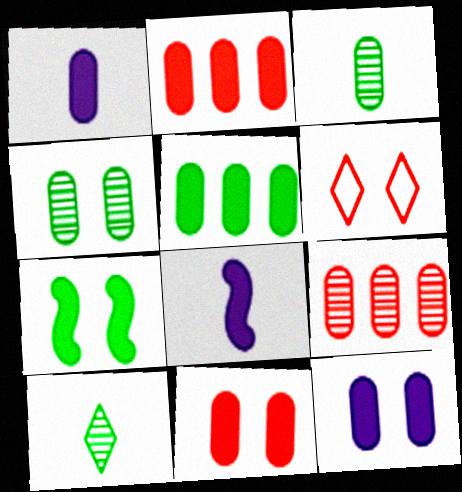[[1, 5, 11]]